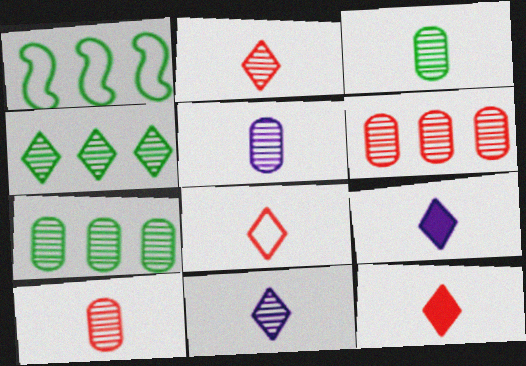[[2, 8, 12], 
[3, 5, 10]]